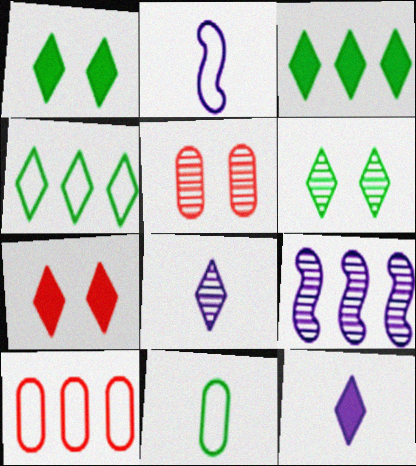[[2, 3, 5], 
[3, 7, 12], 
[3, 9, 10], 
[4, 7, 8], 
[7, 9, 11]]